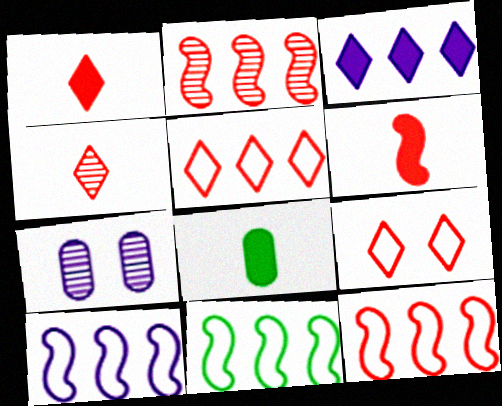[[1, 7, 11], 
[10, 11, 12]]